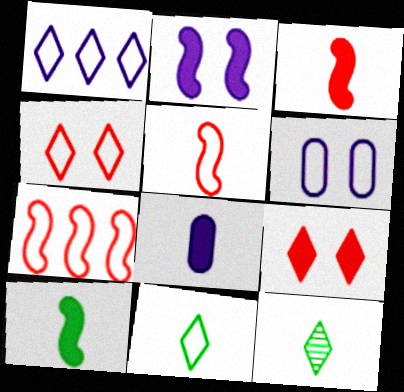[[1, 4, 11], 
[1, 9, 12], 
[5, 8, 12], 
[6, 7, 11]]